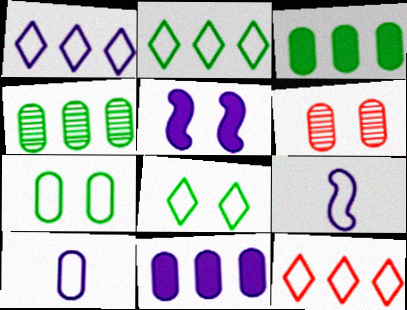[[1, 2, 12], 
[3, 6, 10], 
[5, 6, 8], 
[7, 9, 12]]